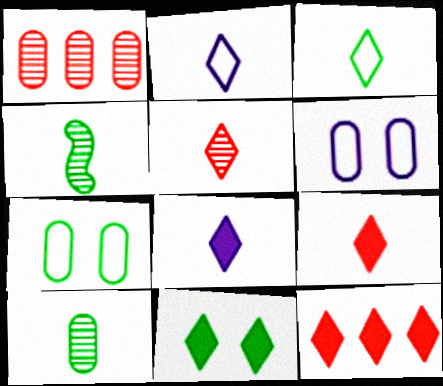[[3, 5, 8], 
[4, 6, 12], 
[8, 11, 12]]